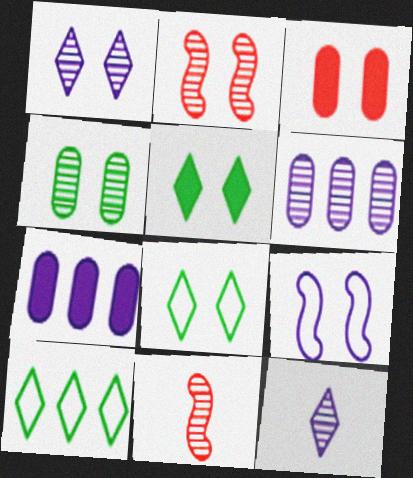[[1, 2, 4], 
[7, 8, 11], 
[7, 9, 12]]